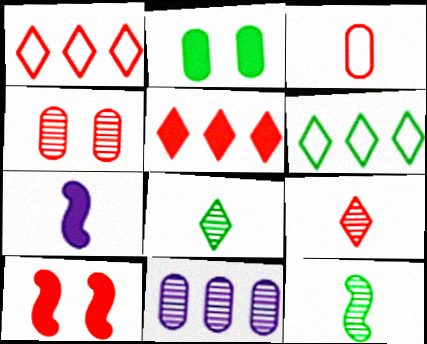[[2, 3, 11], 
[2, 5, 7], 
[2, 6, 12], 
[3, 7, 8], 
[4, 6, 7]]